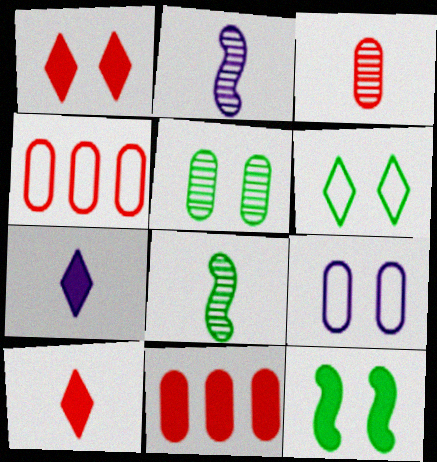[[2, 6, 11], 
[5, 6, 12], 
[7, 11, 12]]